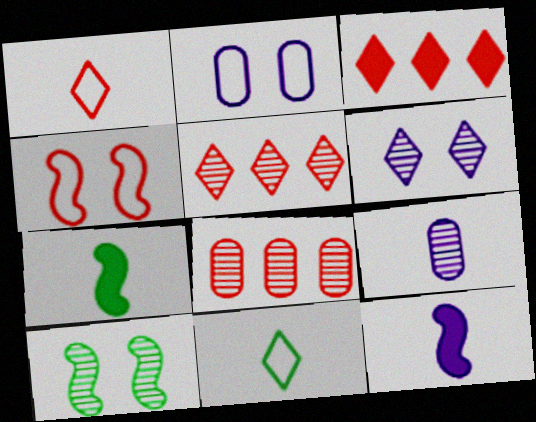[[1, 7, 9], 
[2, 5, 7], 
[3, 6, 11], 
[5, 9, 10]]